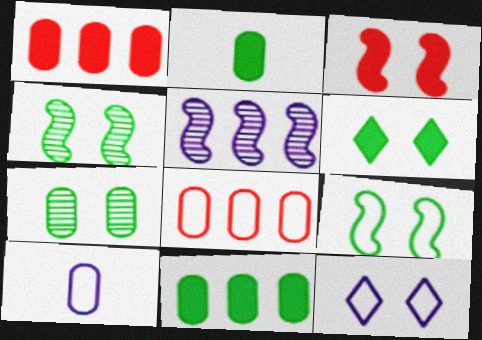[[1, 7, 10], 
[3, 7, 12], 
[6, 7, 9]]